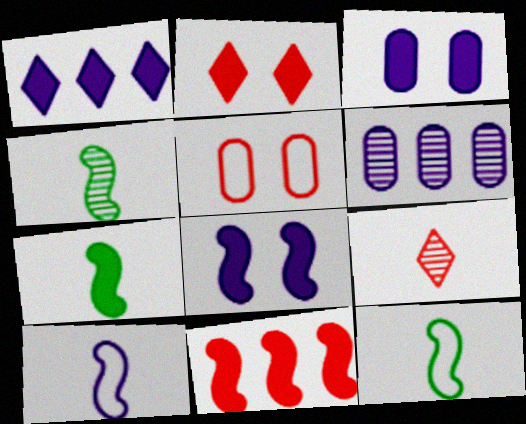[[1, 4, 5], 
[2, 6, 12], 
[4, 7, 12], 
[5, 9, 11], 
[7, 8, 11]]